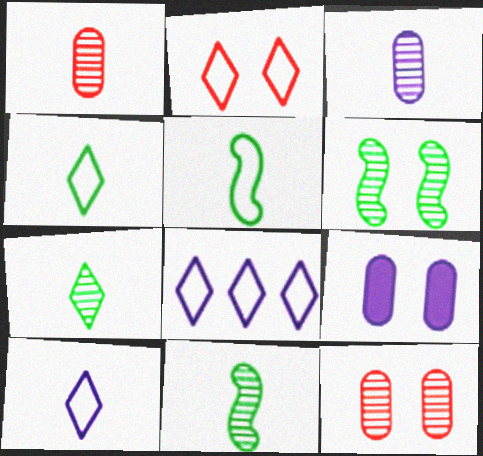[[2, 4, 8], 
[2, 6, 9]]